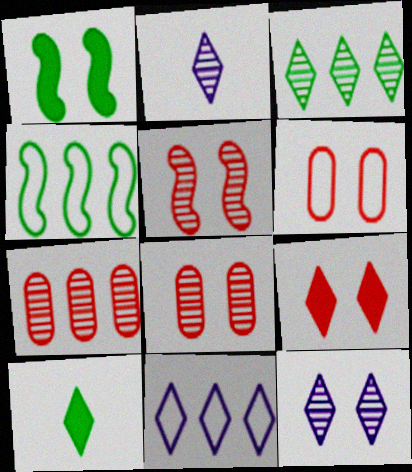[[1, 6, 12], 
[5, 6, 9]]